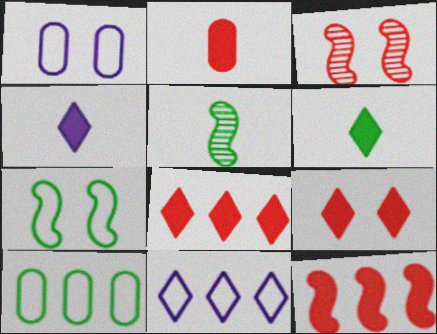[[1, 5, 8], 
[2, 9, 12], 
[3, 4, 10]]